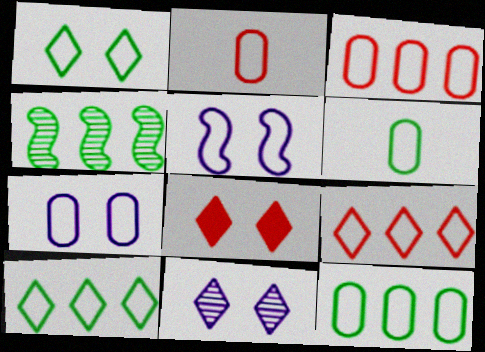[[1, 8, 11], 
[2, 5, 10], 
[2, 7, 12], 
[3, 6, 7], 
[5, 6, 9]]